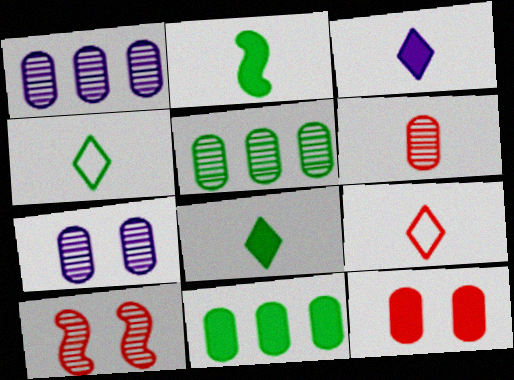[[5, 6, 7]]